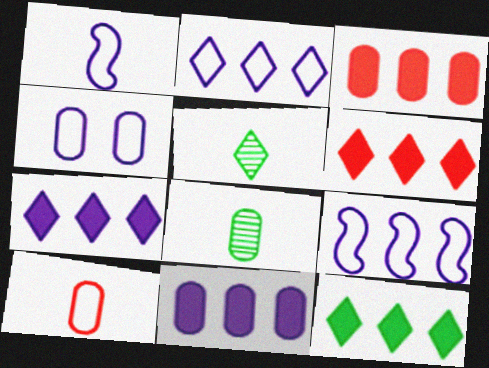[[1, 2, 4], 
[3, 4, 8], 
[6, 7, 12]]